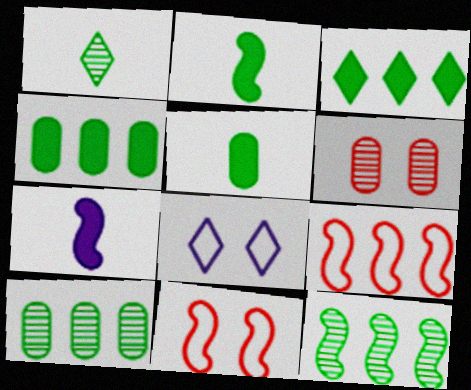[[7, 11, 12]]